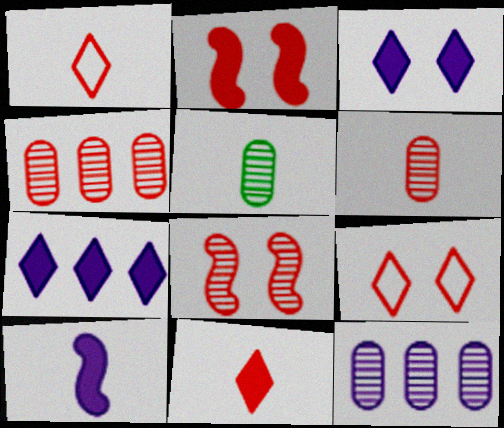[[1, 2, 4], 
[1, 5, 10]]